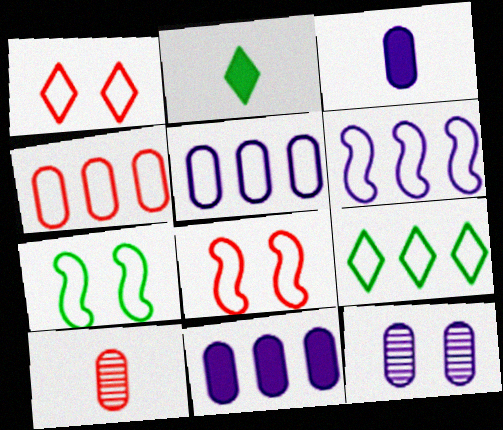[[3, 5, 12], 
[4, 6, 9]]